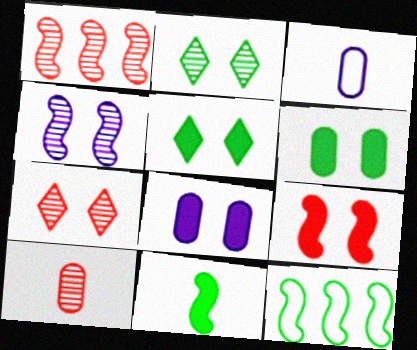[[1, 3, 5], 
[1, 7, 10], 
[5, 8, 9]]